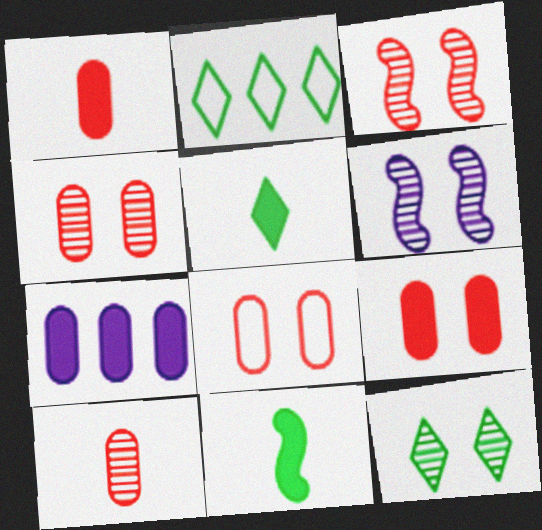[[1, 2, 6], 
[2, 5, 12], 
[4, 6, 12], 
[4, 8, 9]]